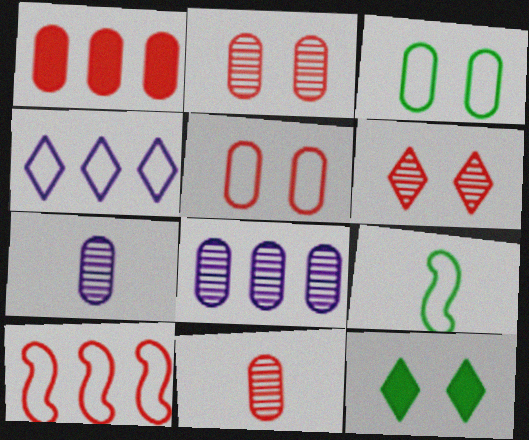[[1, 3, 7], 
[1, 5, 11], 
[4, 5, 9], 
[7, 10, 12]]